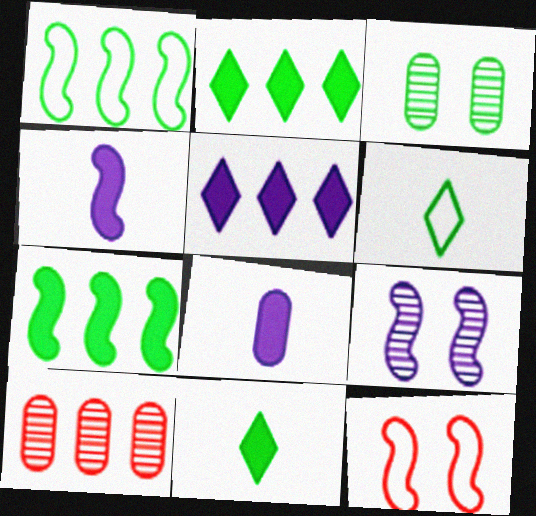[[1, 3, 11], 
[1, 5, 10], 
[3, 6, 7]]